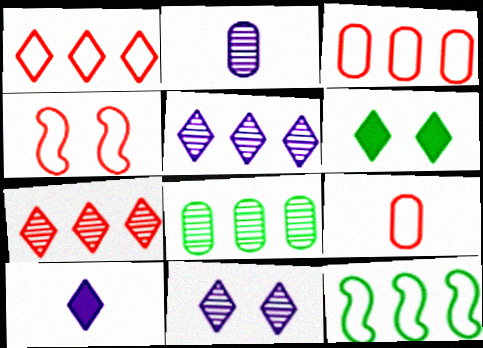[[1, 4, 9], 
[4, 8, 10]]